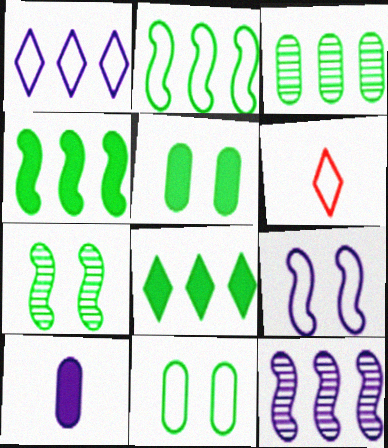[[2, 3, 8], 
[5, 6, 12]]